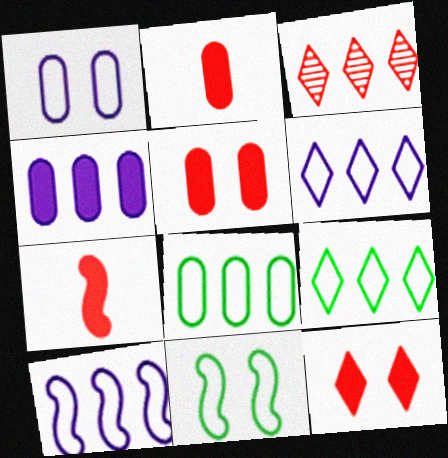[]